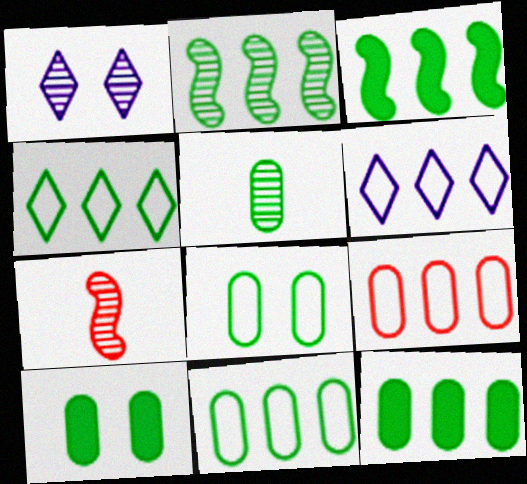[[2, 4, 12], 
[5, 8, 12], 
[5, 10, 11], 
[6, 7, 10]]